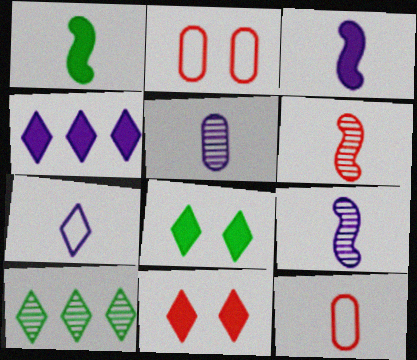[[2, 3, 10], 
[3, 5, 7], 
[7, 10, 11]]